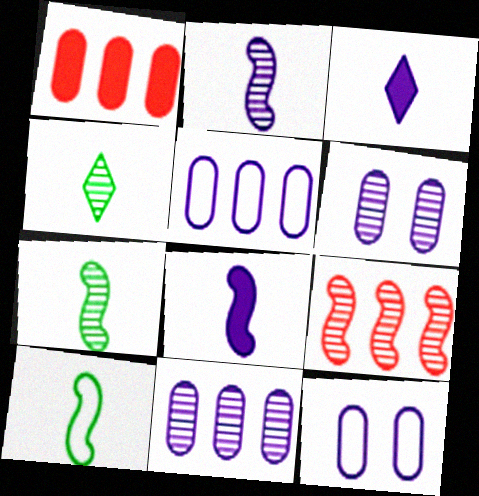[[4, 6, 9]]